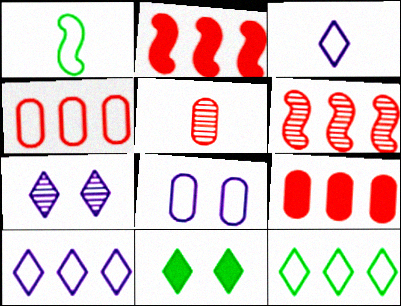[[1, 7, 9]]